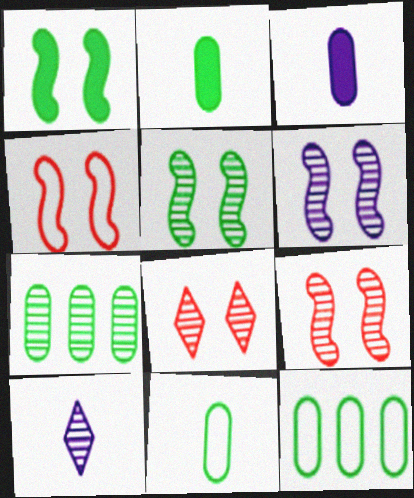[[1, 4, 6], 
[5, 6, 9], 
[7, 9, 10]]